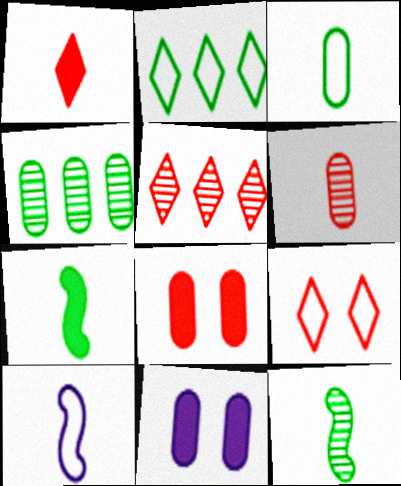[[1, 5, 9]]